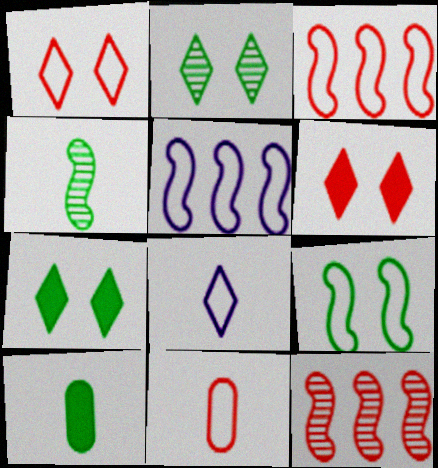[[1, 3, 11], 
[6, 11, 12]]